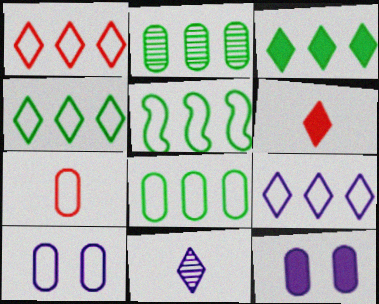[[1, 4, 9], 
[2, 3, 5], 
[2, 7, 12], 
[4, 5, 8], 
[7, 8, 10]]